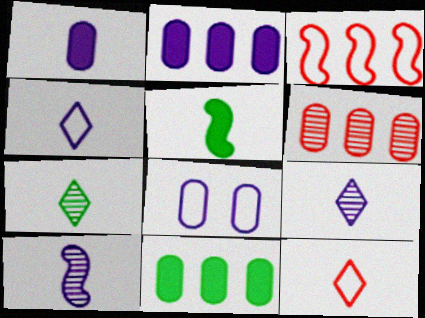[[1, 4, 10]]